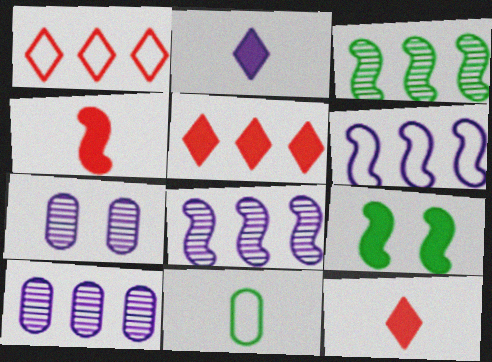[[2, 6, 7]]